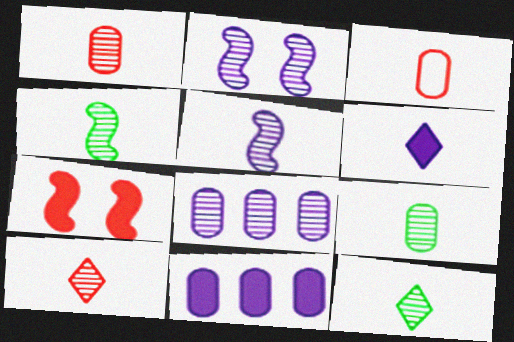[[1, 5, 12], 
[3, 4, 6], 
[4, 9, 12], 
[5, 9, 10]]